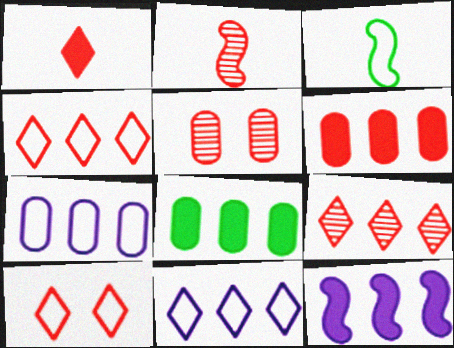[[1, 9, 10], 
[2, 5, 9], 
[2, 6, 10], 
[3, 7, 10]]